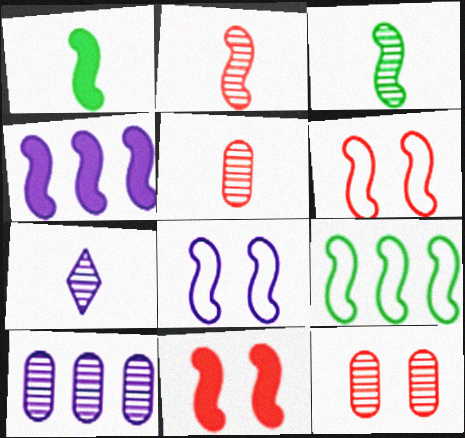[[1, 4, 11], 
[3, 4, 6], 
[3, 5, 7]]